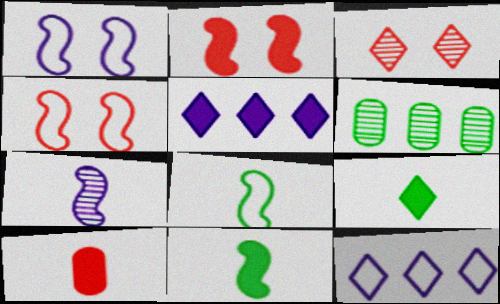[[3, 6, 7], 
[3, 9, 12]]